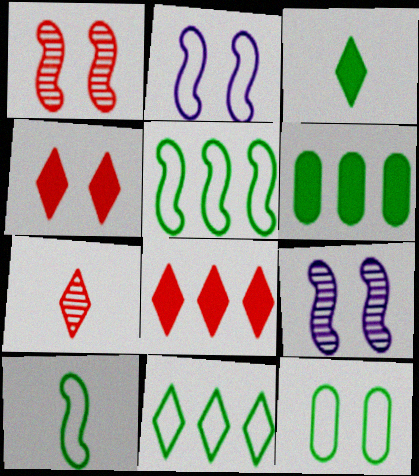[[2, 6, 7], 
[4, 9, 12], 
[10, 11, 12]]